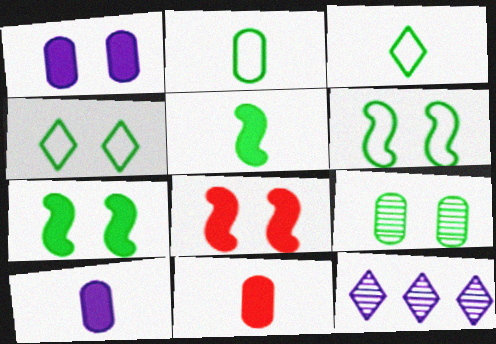[[2, 8, 12], 
[4, 7, 9], 
[6, 11, 12]]